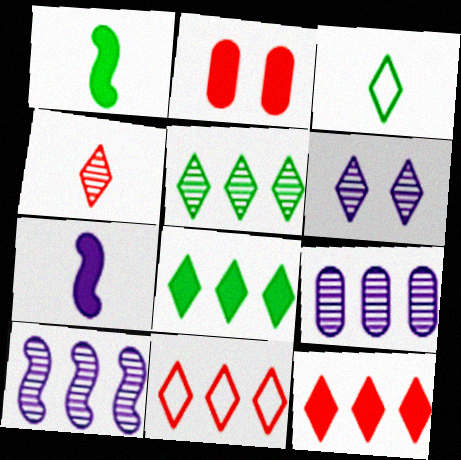[[2, 3, 10], 
[2, 7, 8], 
[3, 6, 12], 
[4, 5, 6]]